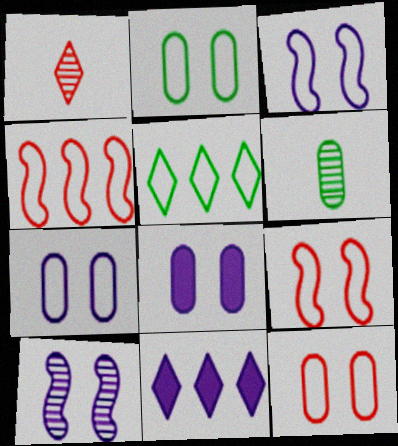[[2, 7, 12], 
[6, 9, 11]]